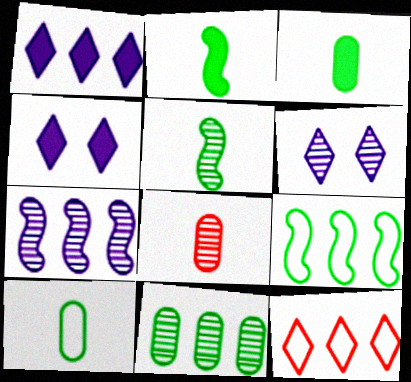[[4, 8, 9]]